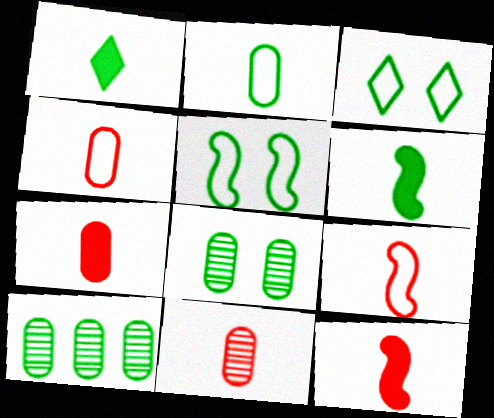[[1, 5, 10], 
[3, 6, 10], 
[4, 7, 11]]